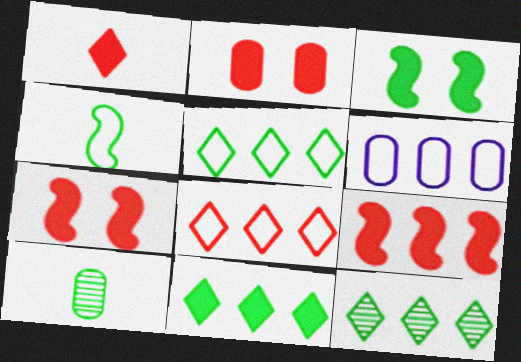[[1, 2, 9], 
[2, 6, 10], 
[3, 5, 10], 
[5, 11, 12], 
[6, 9, 12]]